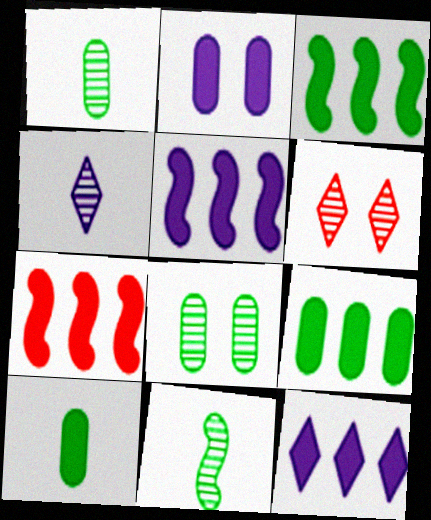[[3, 5, 7], 
[7, 9, 12]]